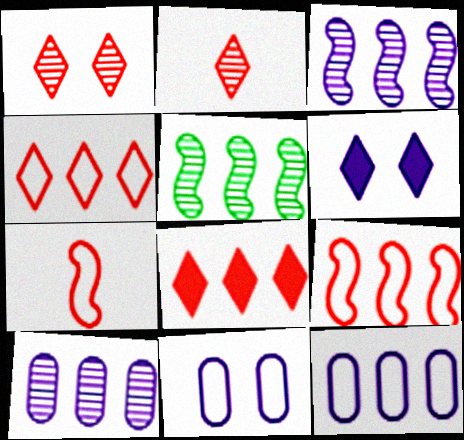[[5, 8, 12]]